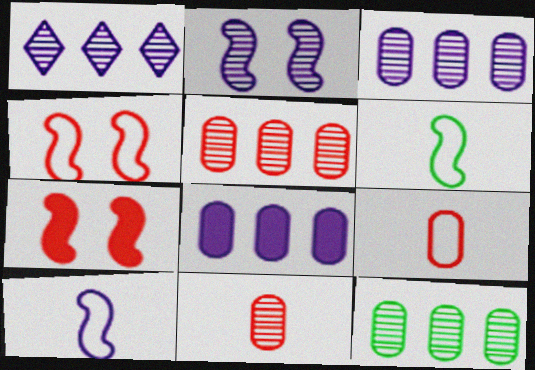[[3, 5, 12]]